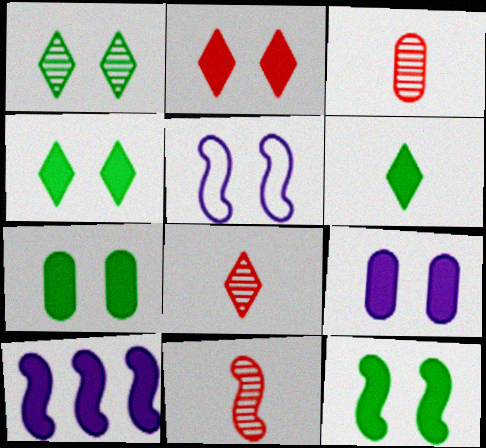[[2, 9, 12], 
[3, 8, 11], 
[4, 7, 12]]